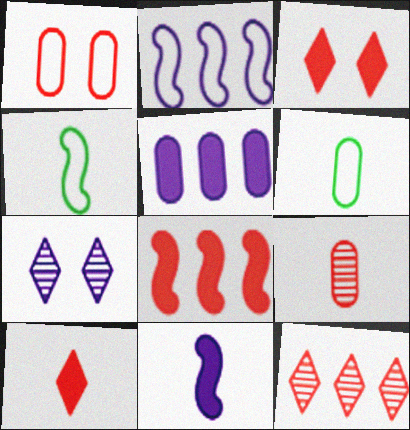[[6, 7, 8]]